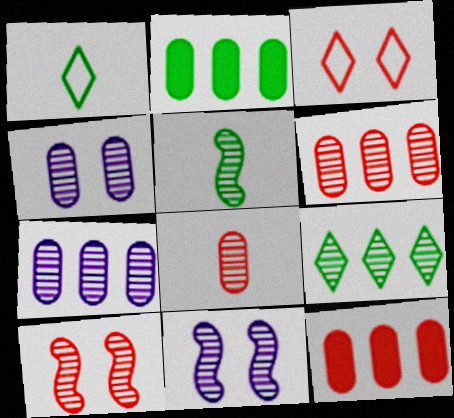[[1, 11, 12], 
[8, 9, 11]]